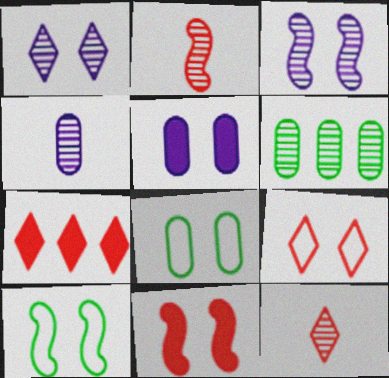[[1, 2, 6], 
[1, 8, 11], 
[3, 6, 12], 
[3, 10, 11], 
[4, 7, 10], 
[7, 9, 12]]